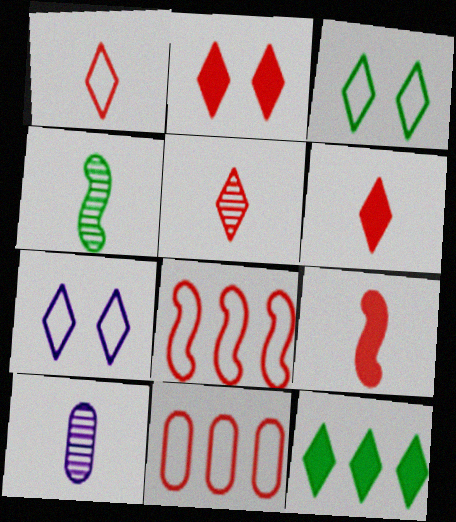[[1, 5, 6], 
[4, 5, 10], 
[5, 7, 12]]